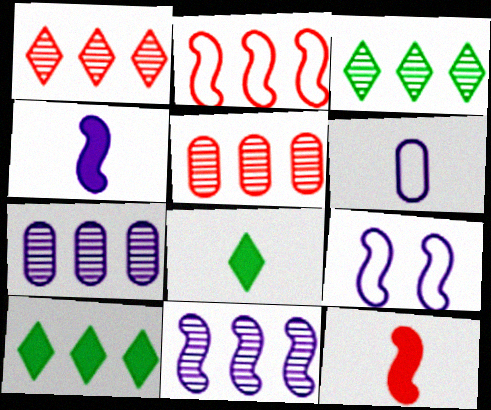[[2, 7, 10], 
[3, 5, 11], 
[4, 9, 11], 
[5, 8, 9]]